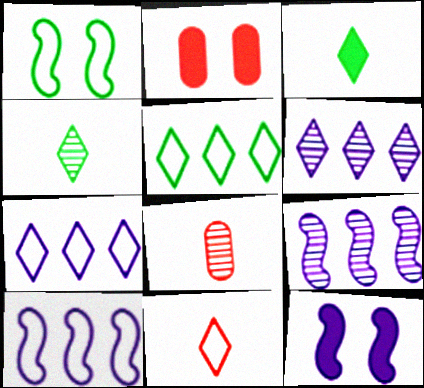[[2, 4, 10], 
[5, 8, 12]]